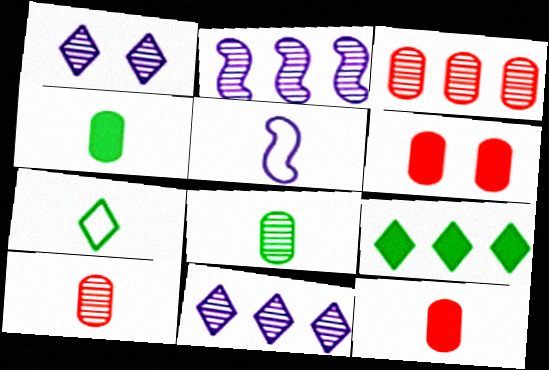[[2, 6, 7]]